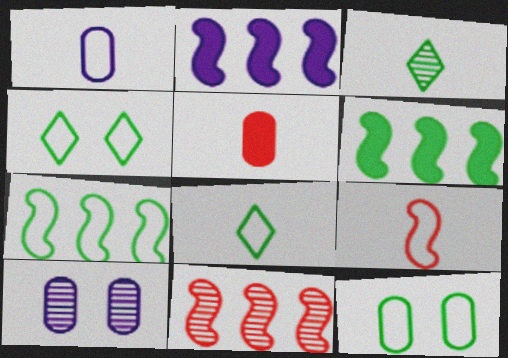[[1, 8, 9], 
[2, 7, 11], 
[3, 6, 12], 
[3, 10, 11], 
[7, 8, 12]]